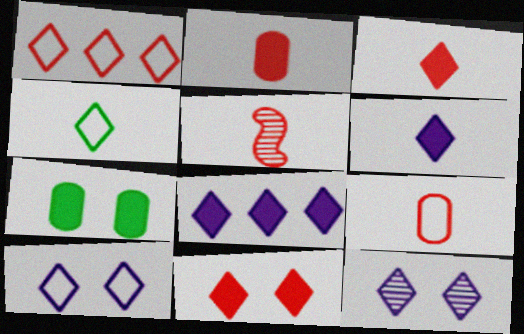[[1, 4, 10], 
[3, 5, 9]]